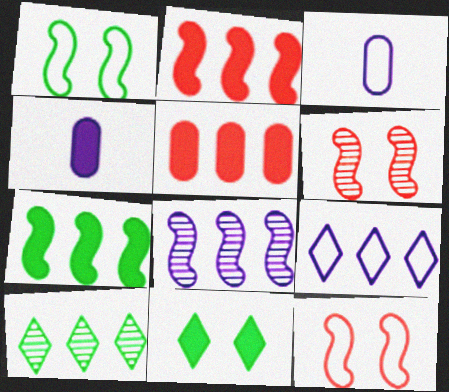[[2, 4, 11], 
[4, 10, 12]]